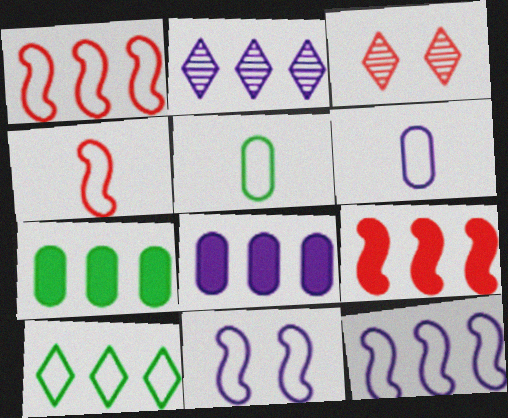[[1, 2, 7], 
[2, 8, 12]]